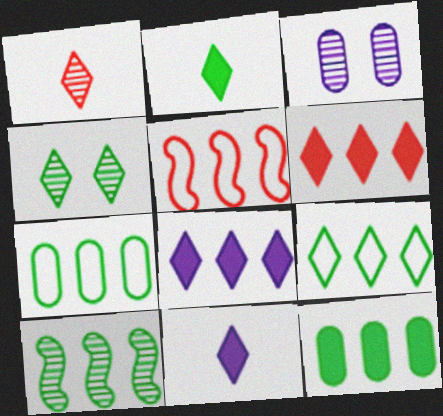[[1, 3, 10], 
[2, 3, 5], 
[2, 4, 9], 
[9, 10, 12]]